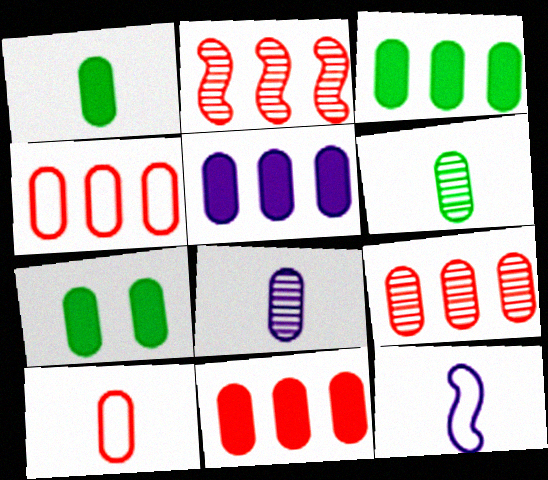[[1, 3, 7], 
[1, 8, 10], 
[3, 5, 11], 
[4, 7, 8], 
[4, 9, 11]]